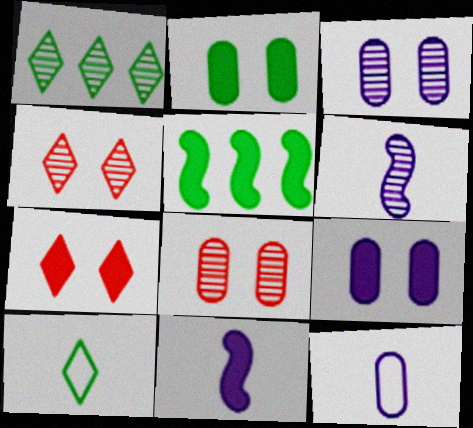[[1, 6, 8], 
[4, 5, 12]]